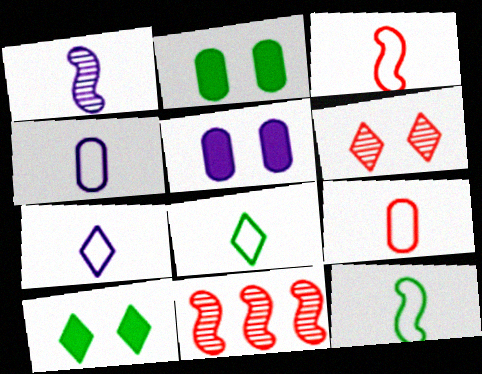[[2, 7, 11], 
[3, 4, 8], 
[4, 10, 11], 
[5, 8, 11], 
[7, 9, 12]]